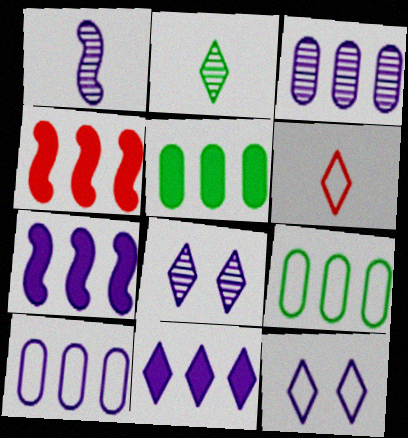[[1, 3, 8], 
[4, 5, 11]]